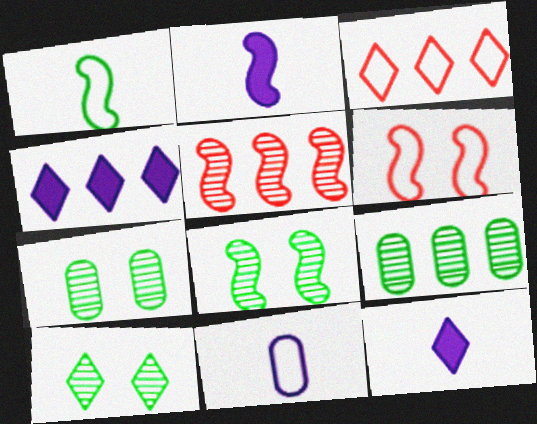[[2, 3, 7], 
[3, 10, 12], 
[6, 9, 12], 
[7, 8, 10]]